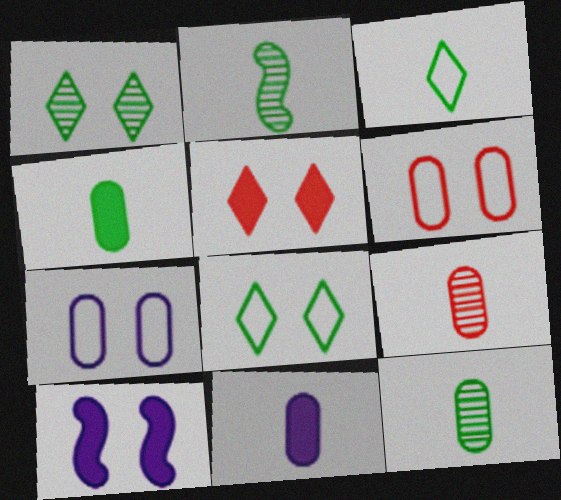[[1, 6, 10], 
[2, 3, 4]]